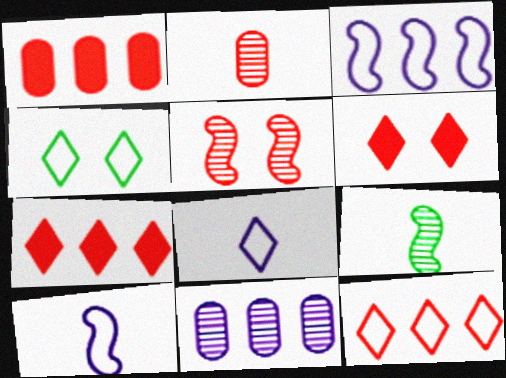[[4, 8, 12]]